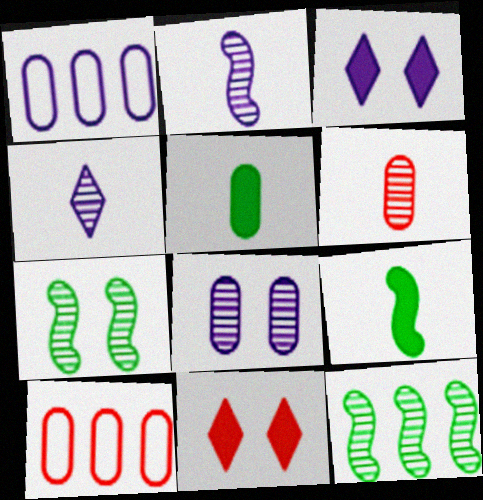[[1, 2, 3], 
[5, 8, 10]]